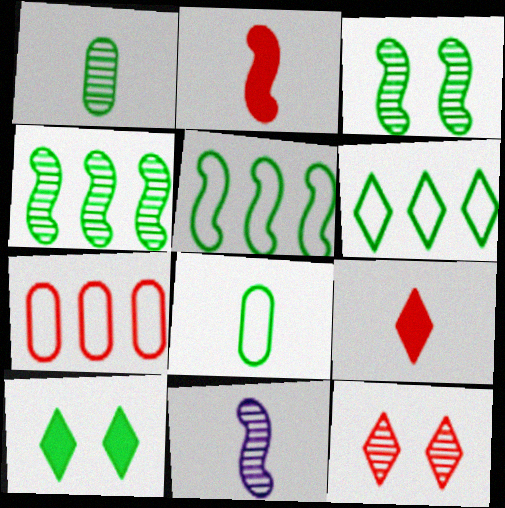[[1, 5, 10], 
[2, 7, 12], 
[4, 8, 10], 
[7, 10, 11], 
[8, 9, 11]]